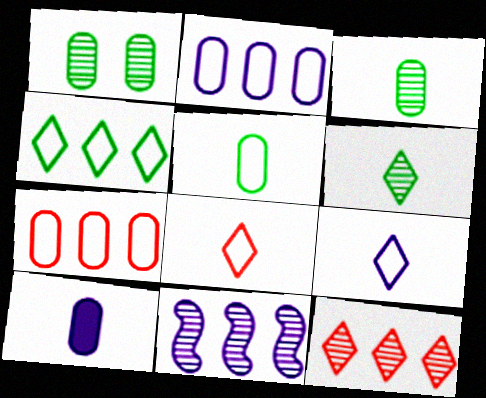[[1, 7, 10]]